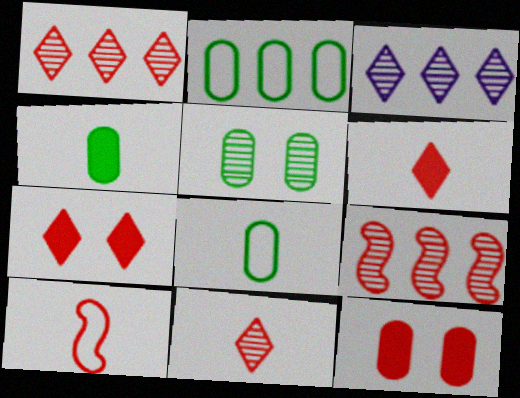[[1, 10, 12], 
[2, 4, 5]]